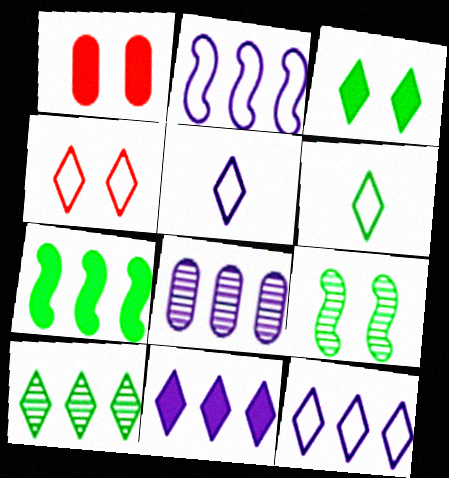[[2, 8, 11], 
[3, 6, 10], 
[4, 6, 12]]